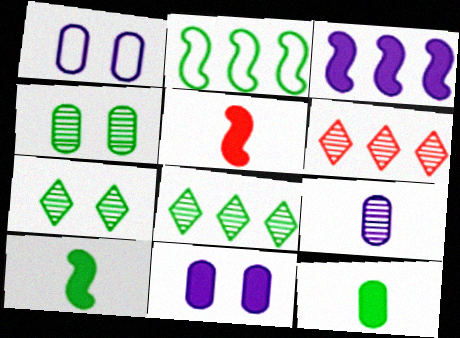[[1, 5, 8], 
[1, 6, 10], 
[2, 7, 12]]